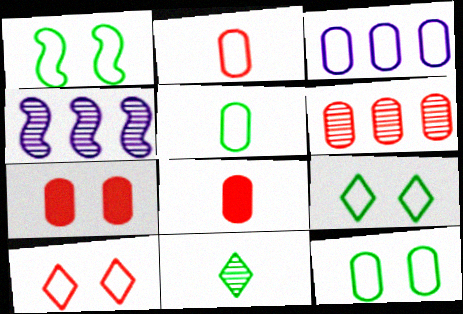[[1, 9, 12], 
[2, 3, 12], 
[2, 6, 7], 
[4, 8, 9]]